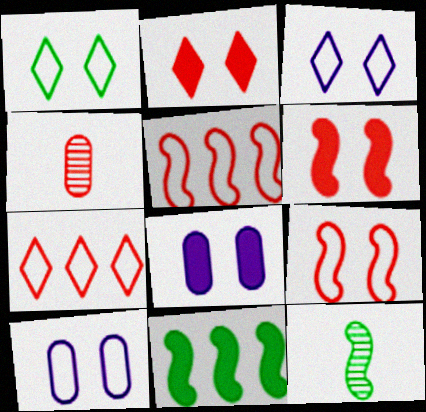[[1, 9, 10], 
[2, 4, 5], 
[3, 4, 11], 
[4, 6, 7], 
[7, 8, 12]]